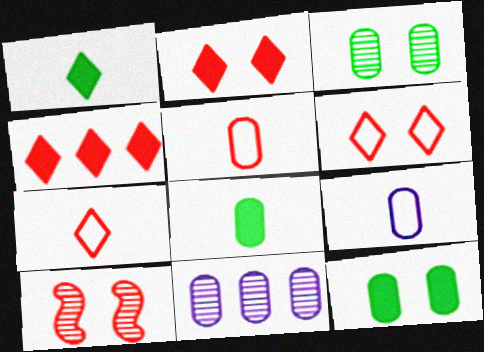[[4, 5, 10], 
[5, 11, 12]]